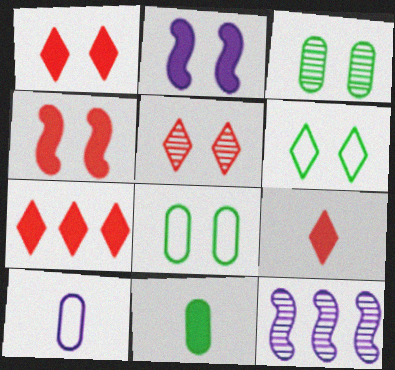[[1, 7, 9], 
[2, 5, 8], 
[2, 7, 11], 
[8, 9, 12]]